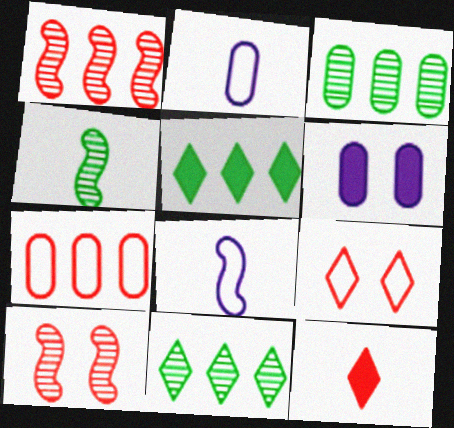[[2, 4, 12], 
[2, 5, 10], 
[7, 10, 12]]